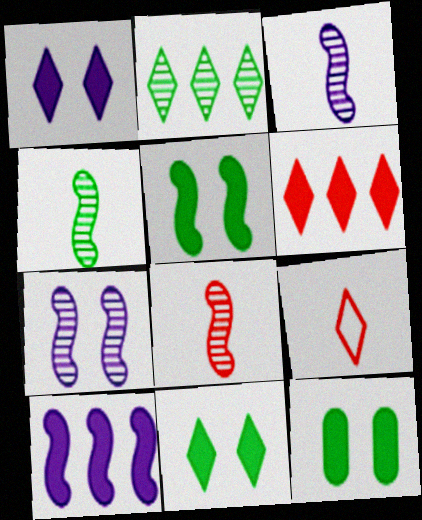[[1, 2, 9], 
[3, 4, 8], 
[5, 11, 12]]